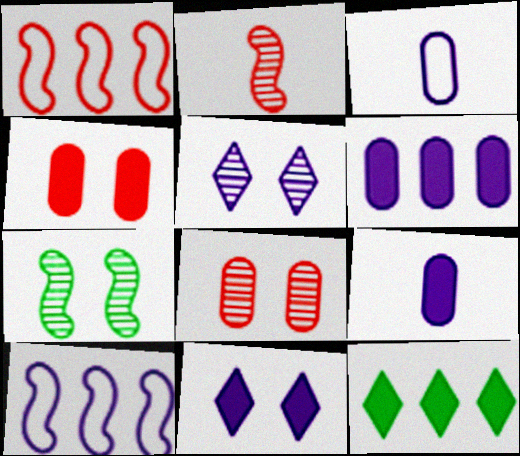[[5, 7, 8], 
[5, 9, 10]]